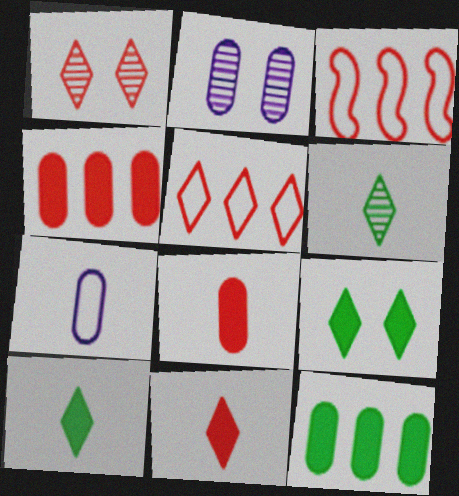[[1, 3, 8], 
[1, 5, 11], 
[2, 3, 10]]